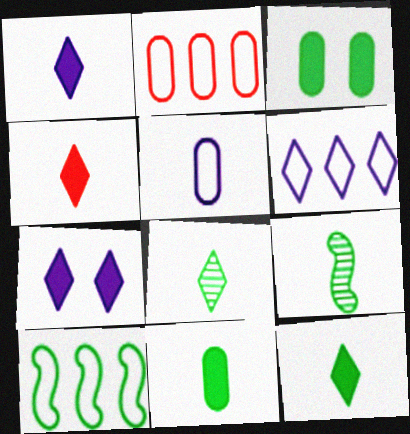[[1, 4, 12], 
[2, 6, 10], 
[2, 7, 9], 
[3, 8, 10], 
[4, 5, 9]]